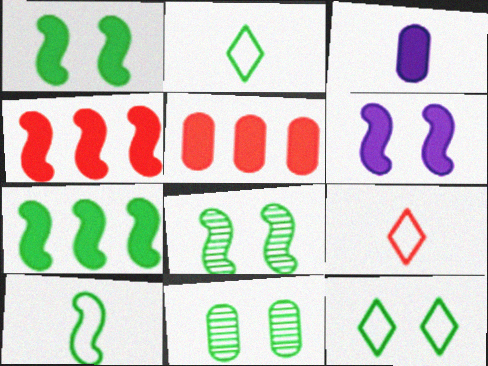[[1, 11, 12], 
[2, 7, 11], 
[7, 8, 10]]